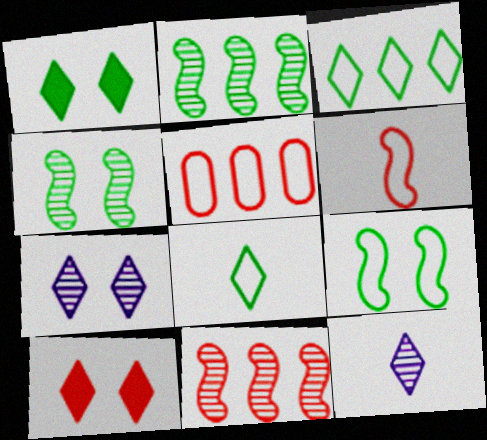[[3, 10, 12]]